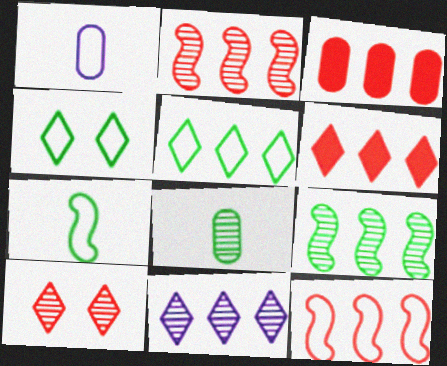[[1, 4, 12], 
[5, 6, 11]]